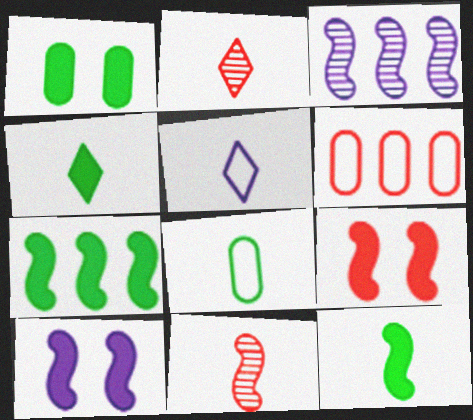[[1, 4, 7], 
[2, 4, 5], 
[2, 6, 9]]